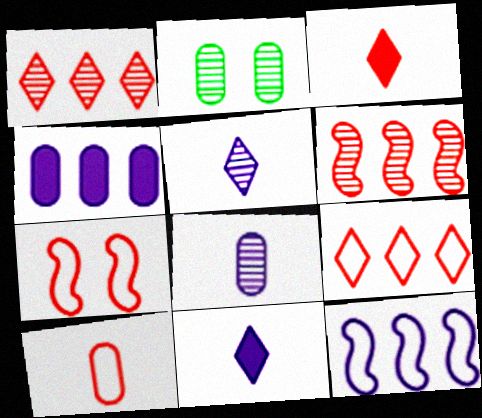[[2, 3, 12], 
[2, 4, 10], 
[2, 5, 6], 
[7, 9, 10]]